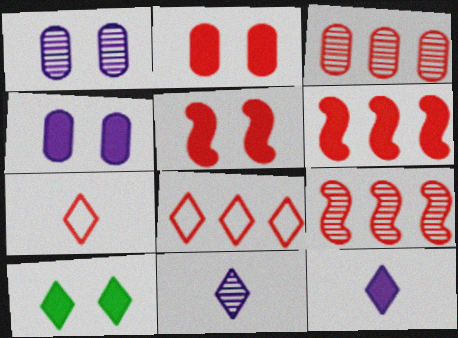[[2, 7, 9], 
[3, 5, 7], 
[3, 6, 8], 
[4, 5, 10], 
[8, 10, 11]]